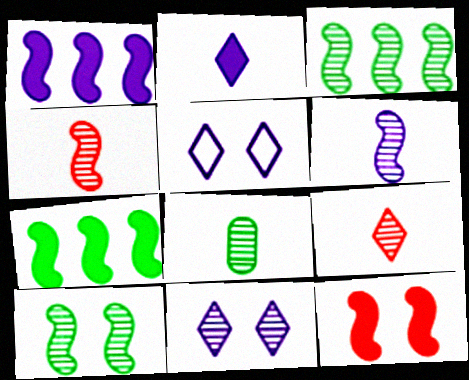[[6, 8, 9]]